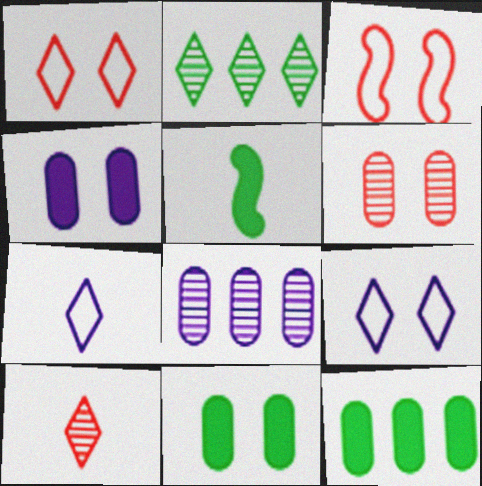[[1, 5, 8]]